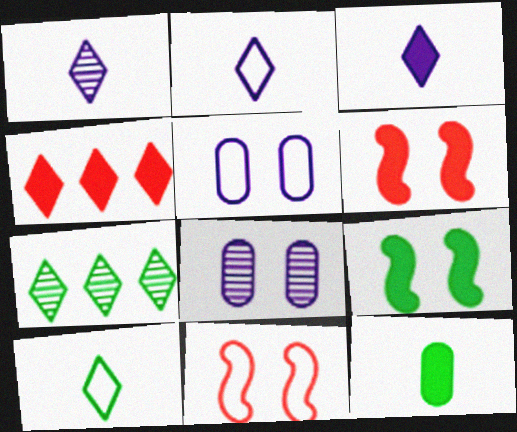[[1, 2, 3]]